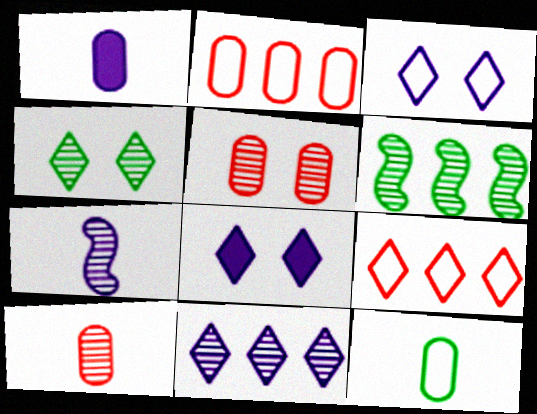[[1, 10, 12]]